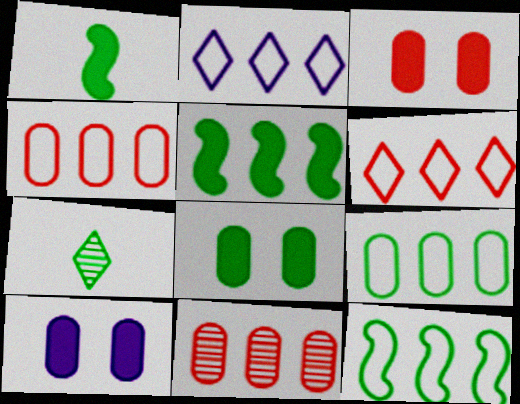[[2, 4, 12], 
[2, 5, 11], 
[3, 8, 10], 
[7, 8, 12]]